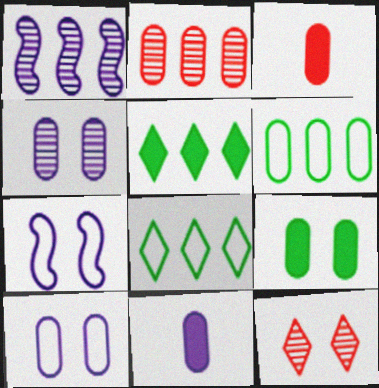[[3, 4, 6], 
[7, 9, 12]]